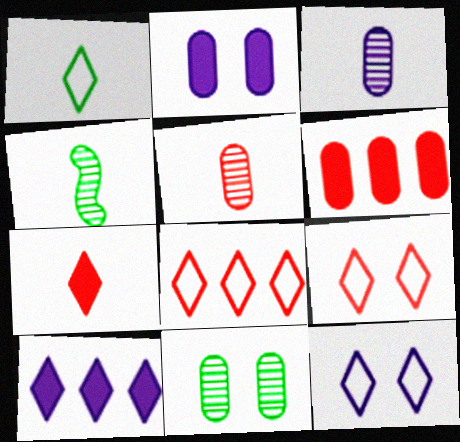[[1, 8, 12], 
[2, 4, 8], 
[4, 6, 12]]